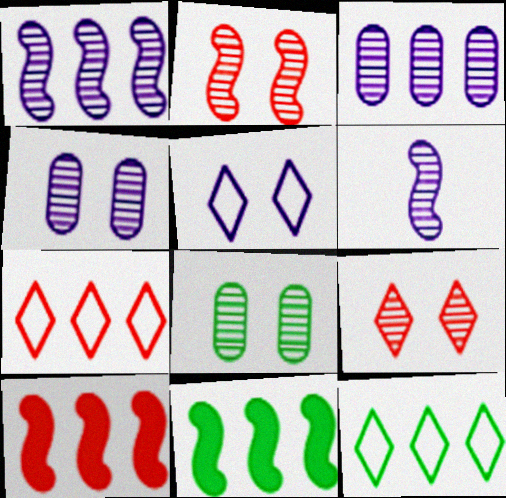[[3, 7, 11], 
[3, 10, 12]]